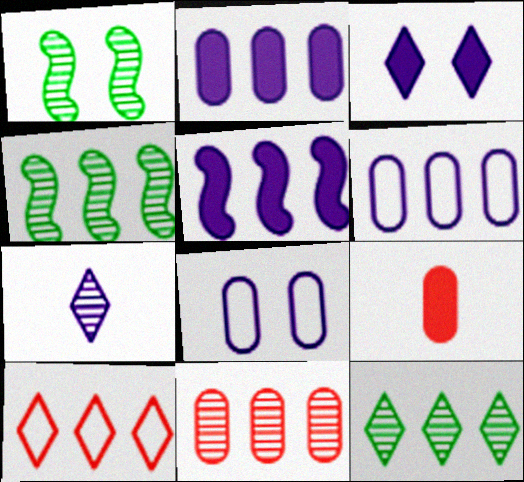[[1, 7, 11], 
[2, 4, 10], 
[5, 7, 8]]